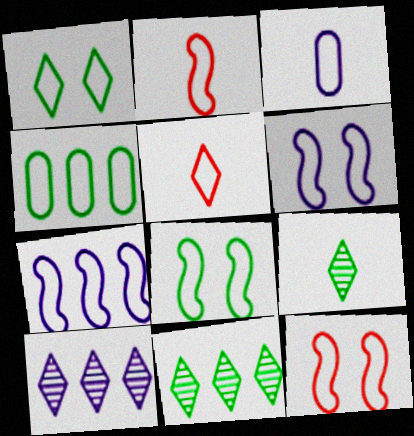[[2, 7, 8], 
[4, 5, 6], 
[6, 8, 12]]